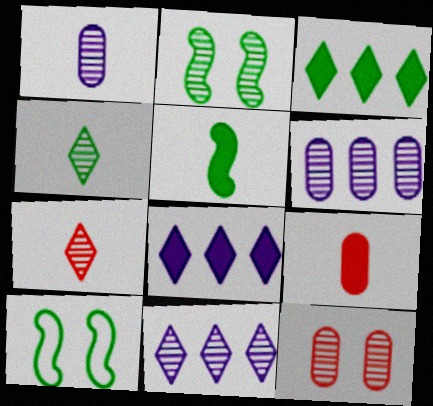[[2, 6, 7], 
[9, 10, 11]]